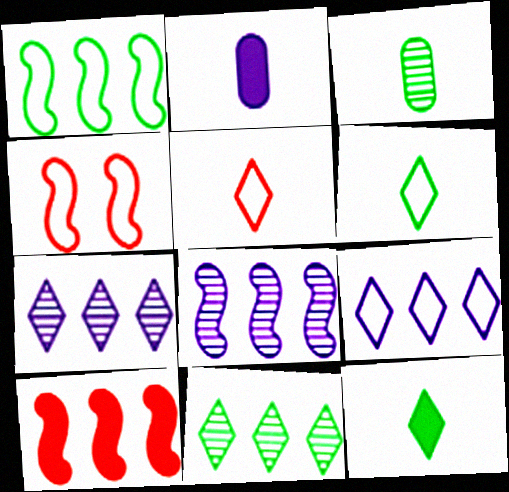[[1, 8, 10], 
[2, 4, 11]]